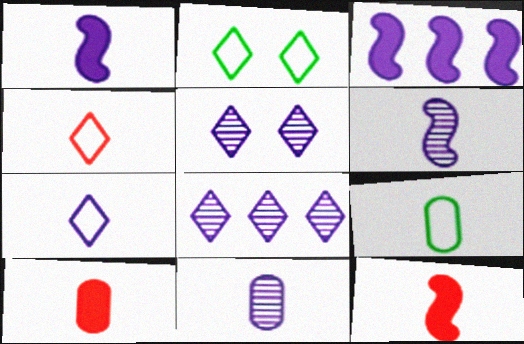[[1, 7, 11], 
[9, 10, 11]]